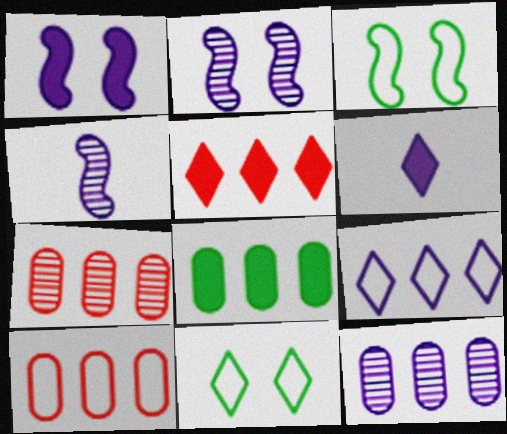[[3, 6, 7], 
[8, 10, 12]]